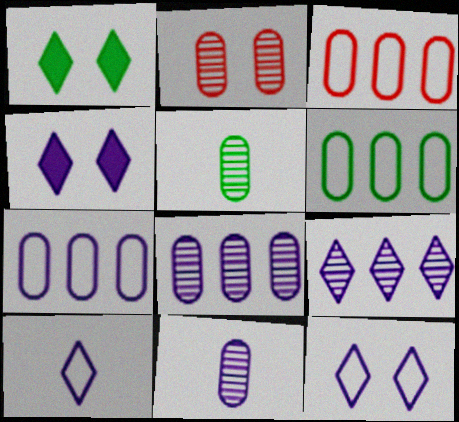[[2, 5, 8], 
[3, 6, 7], 
[4, 9, 10]]